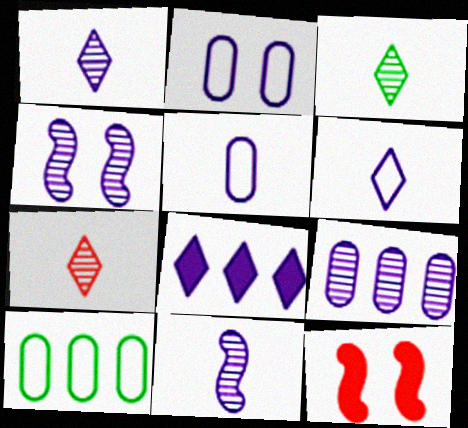[[1, 3, 7], 
[1, 4, 9], 
[1, 10, 12], 
[2, 8, 11], 
[4, 5, 8]]